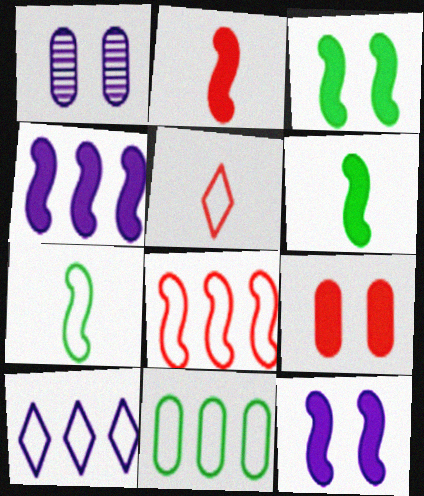[[2, 3, 4], 
[8, 10, 11]]